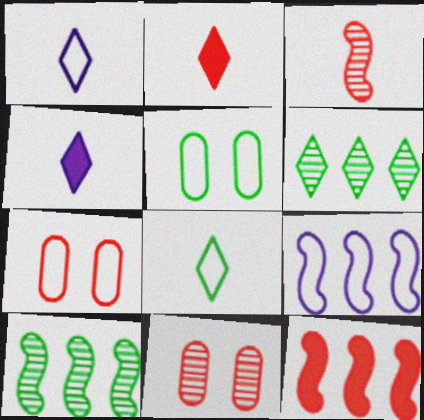[[4, 7, 10], 
[7, 8, 9], 
[9, 10, 12]]